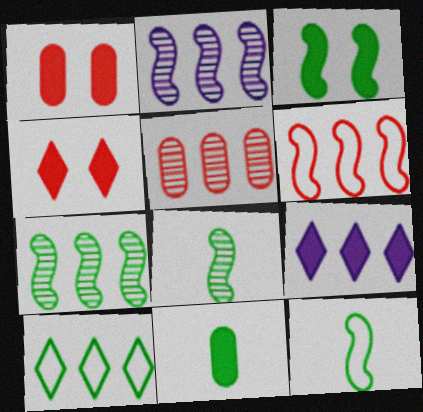[[3, 7, 12]]